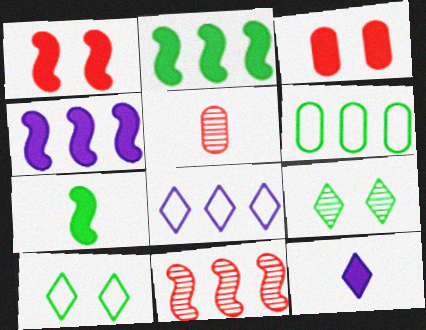[[1, 4, 7], 
[2, 3, 12], 
[4, 5, 10], 
[6, 7, 9]]